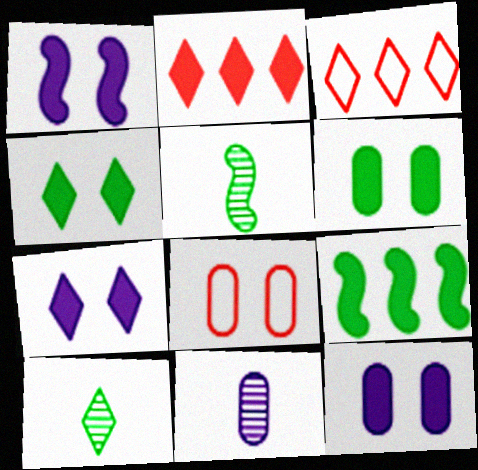[[1, 7, 12], 
[3, 5, 12], 
[3, 7, 10]]